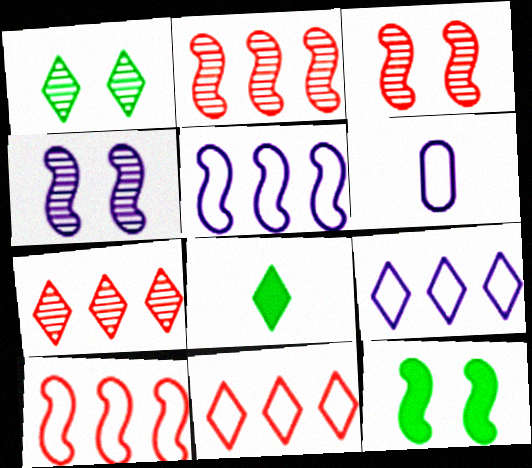[[6, 7, 12]]